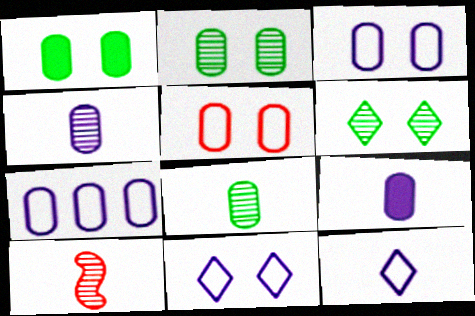[]